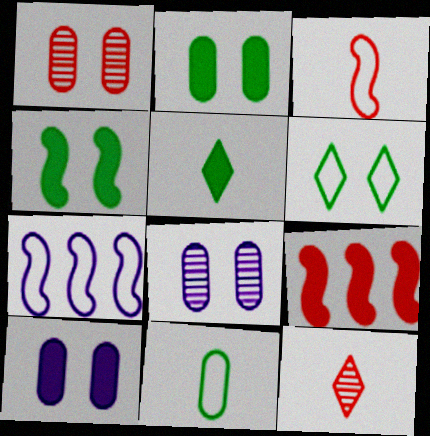[[1, 5, 7], 
[2, 7, 12], 
[5, 9, 10]]